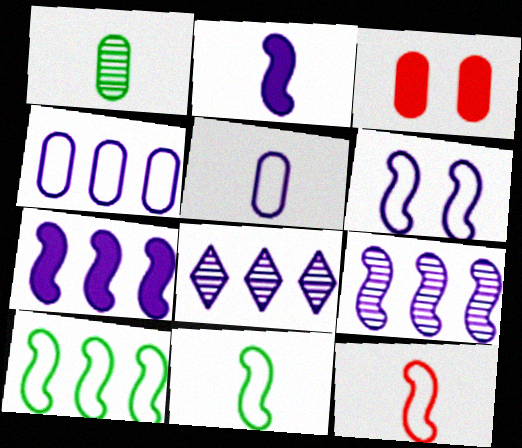[[1, 3, 4], 
[2, 6, 9], 
[3, 8, 11], 
[4, 7, 8], 
[6, 10, 12]]